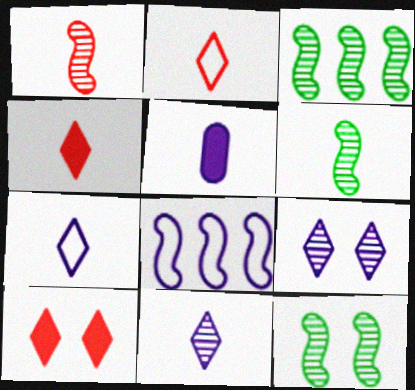[[2, 5, 6], 
[3, 6, 12], 
[5, 8, 9]]